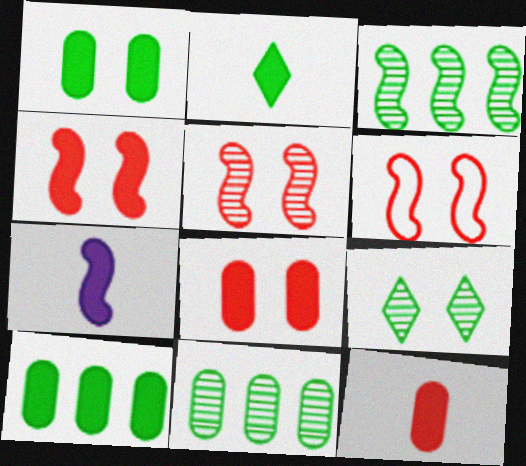[[2, 7, 12], 
[3, 6, 7], 
[4, 5, 6]]